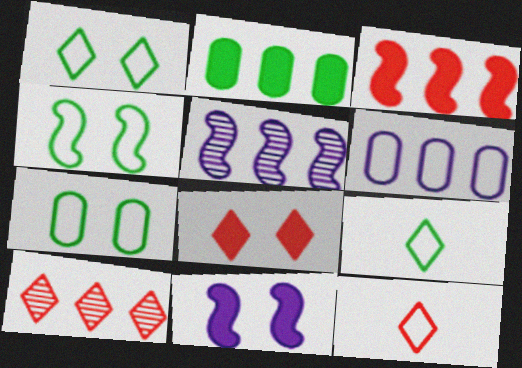[[1, 4, 7], 
[4, 6, 12], 
[8, 10, 12]]